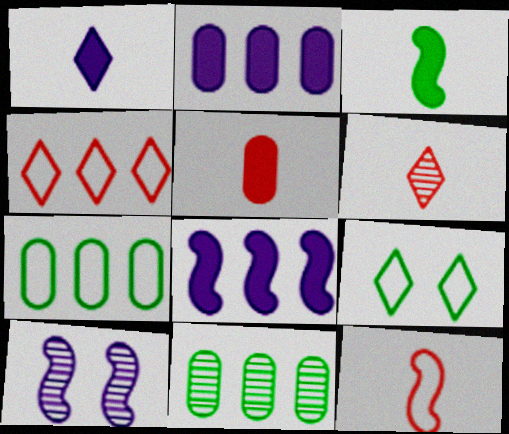[[1, 3, 5], 
[3, 9, 11], 
[4, 8, 11], 
[5, 6, 12], 
[6, 10, 11]]